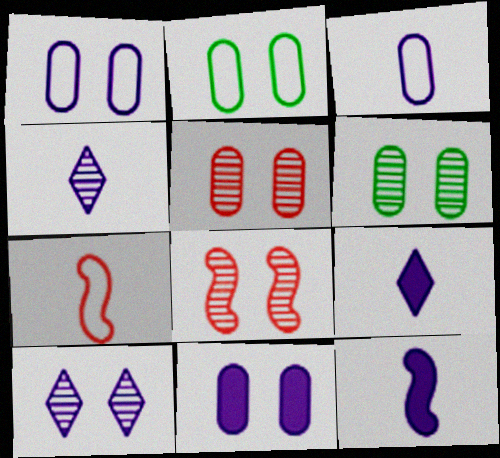[[2, 5, 11], 
[3, 4, 12], 
[6, 8, 10]]